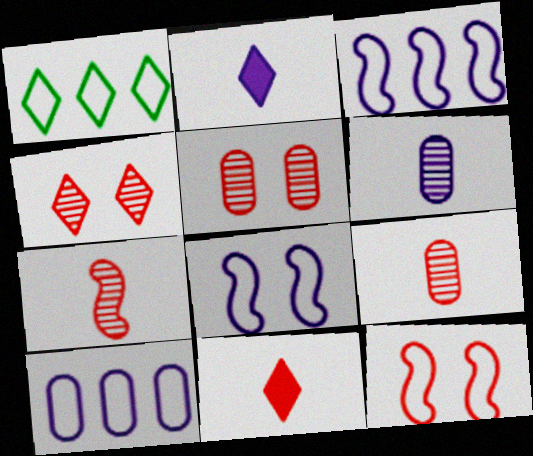[[1, 2, 4]]